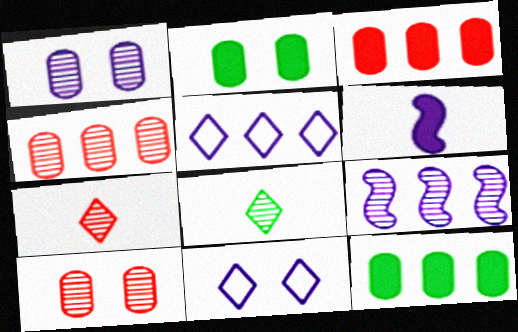[[1, 5, 6], 
[8, 9, 10]]